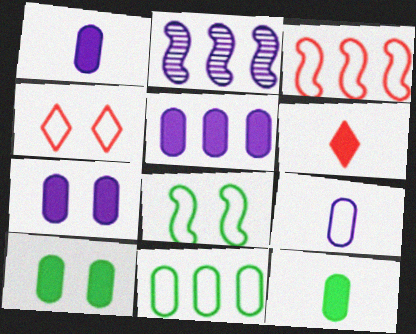[[1, 5, 7], 
[2, 4, 12]]